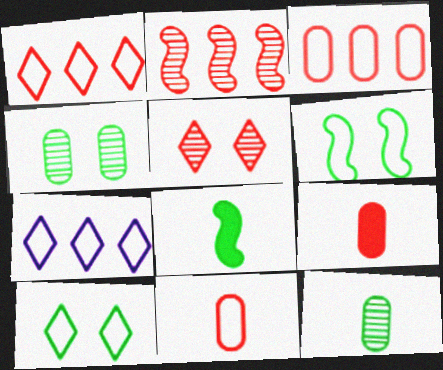[[6, 7, 11]]